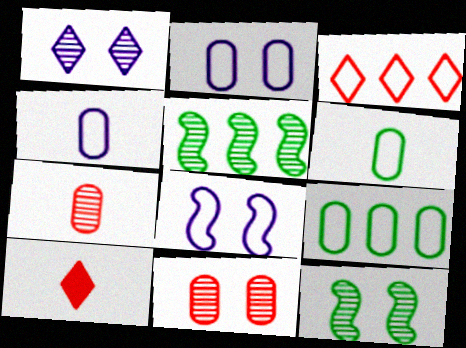[[1, 5, 7], 
[1, 11, 12], 
[2, 5, 10], 
[3, 6, 8]]